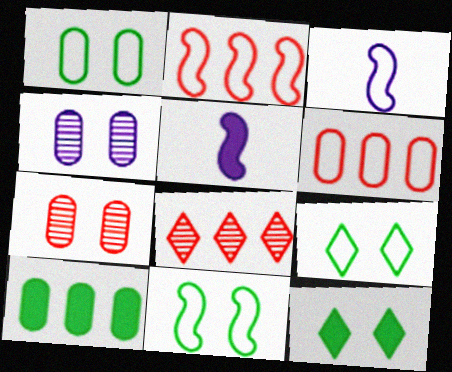[[1, 5, 8], 
[1, 9, 11], 
[2, 3, 11], 
[3, 6, 9]]